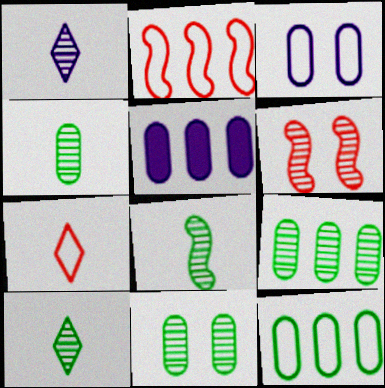[[1, 6, 9], 
[4, 8, 10], 
[4, 9, 11]]